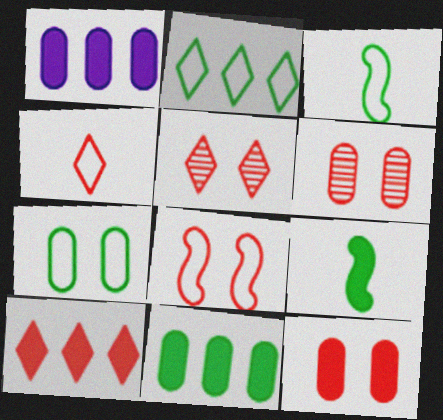[[1, 3, 5], 
[2, 3, 7], 
[4, 5, 10], 
[5, 8, 12]]